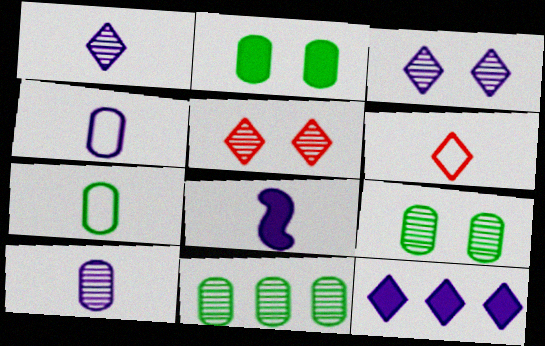[[1, 4, 8], 
[2, 7, 11]]